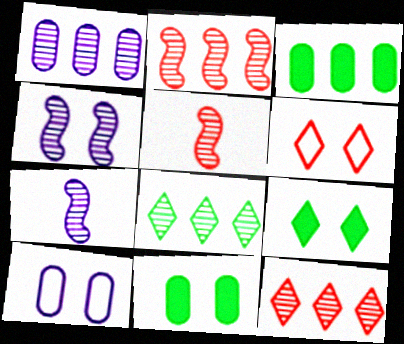[[1, 2, 8], 
[3, 6, 7], 
[4, 6, 11]]